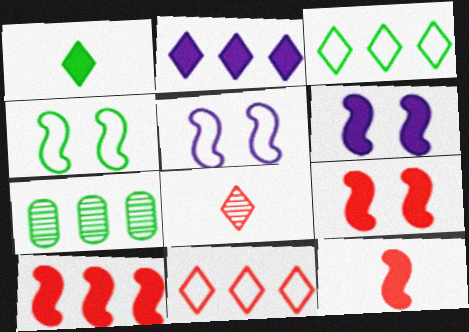[[1, 4, 7], 
[9, 10, 12]]